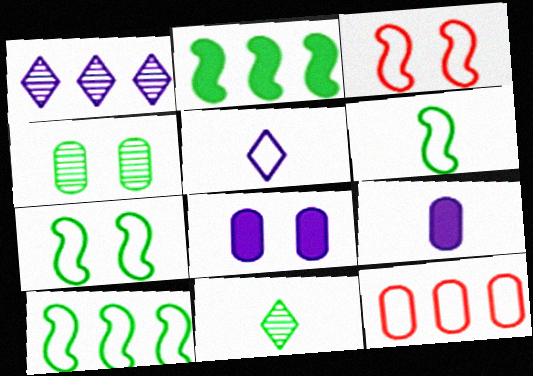[[1, 2, 12], 
[4, 9, 12], 
[5, 7, 12], 
[6, 7, 10]]